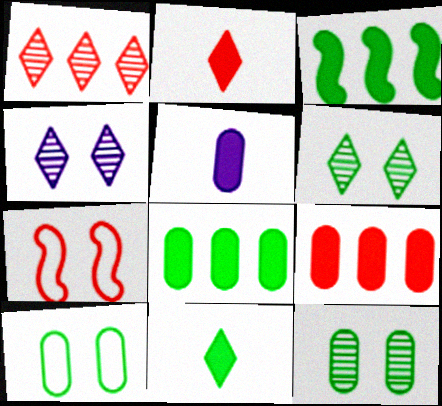[]